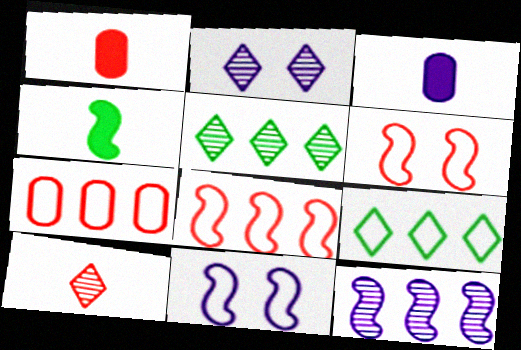[[1, 5, 11], 
[2, 4, 7], 
[2, 5, 10], 
[3, 5, 6], 
[4, 6, 12]]